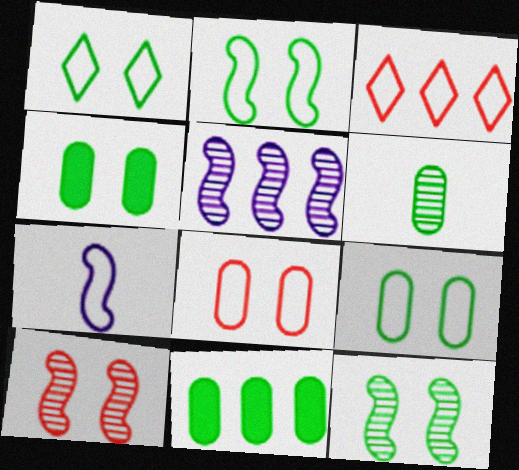[[1, 2, 9], 
[1, 4, 12], 
[3, 5, 11], 
[3, 7, 9], 
[6, 9, 11]]